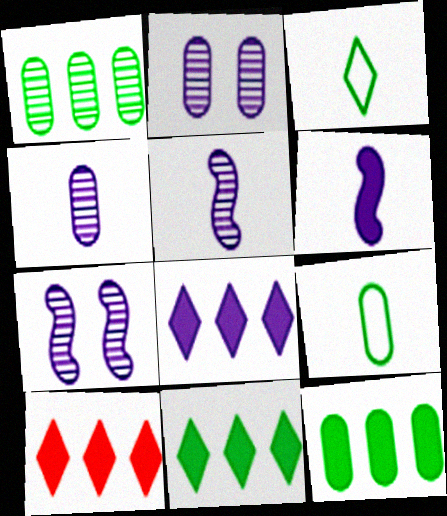[[7, 9, 10], 
[8, 10, 11]]